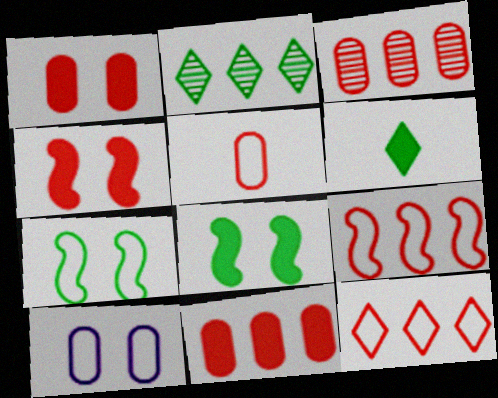[[1, 3, 5]]